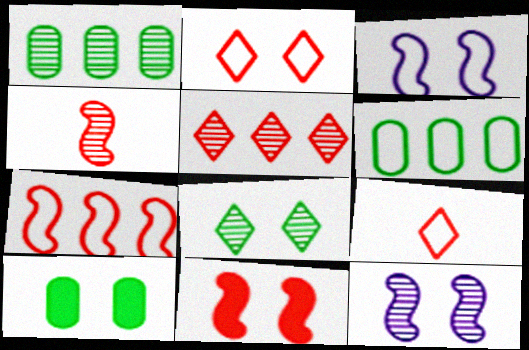[[2, 10, 12], 
[3, 6, 9], 
[4, 7, 11]]